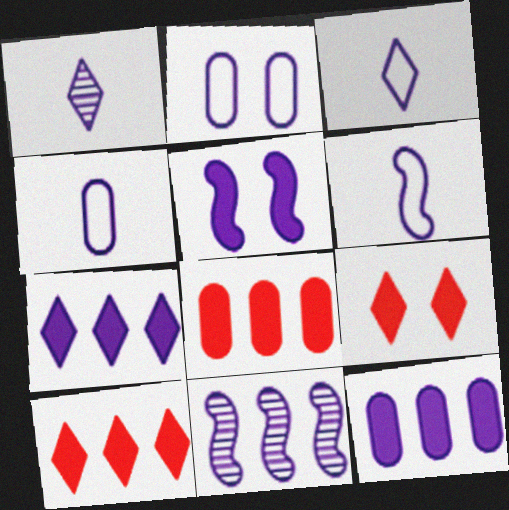[[3, 4, 6], 
[5, 6, 11]]